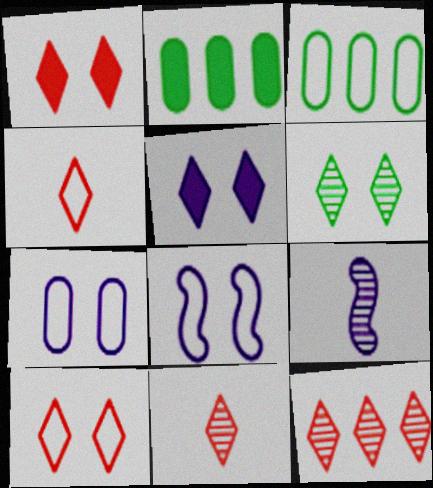[[1, 3, 9], 
[1, 4, 12], 
[2, 8, 11], 
[2, 9, 10], 
[3, 4, 8], 
[5, 6, 10]]